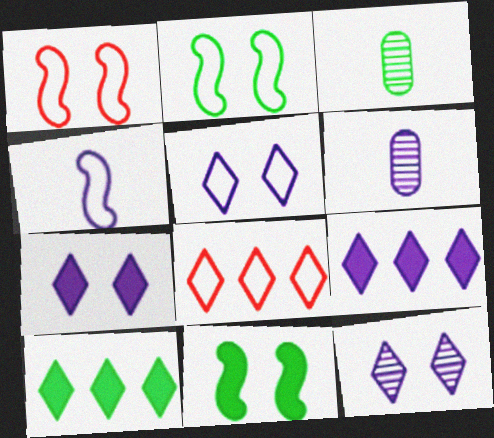[[1, 3, 9], 
[1, 6, 10], 
[2, 3, 10], 
[5, 7, 12], 
[6, 8, 11]]